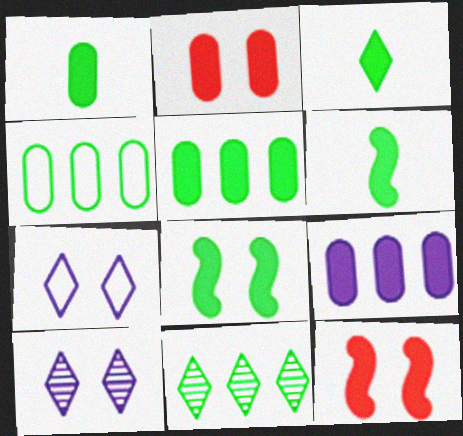[[1, 2, 9], 
[1, 3, 6], 
[3, 5, 8], 
[3, 9, 12]]